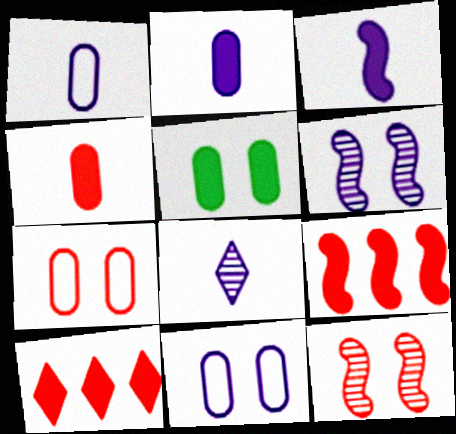[[1, 3, 8], 
[3, 5, 10]]